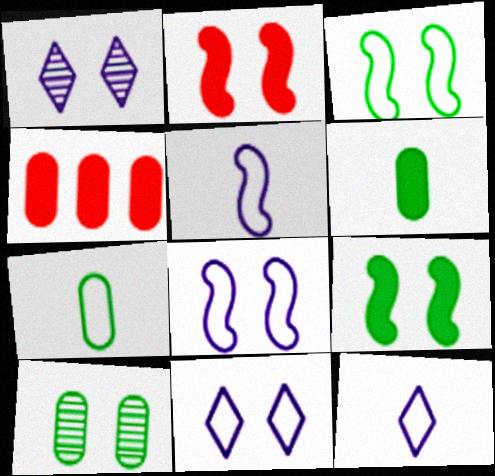[[2, 10, 11]]